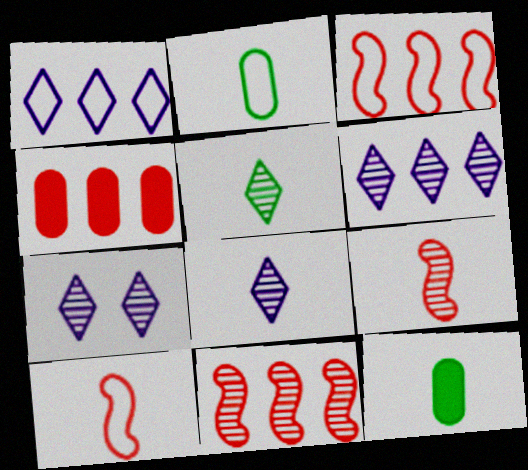[[3, 7, 12], 
[6, 7, 8], 
[8, 10, 12]]